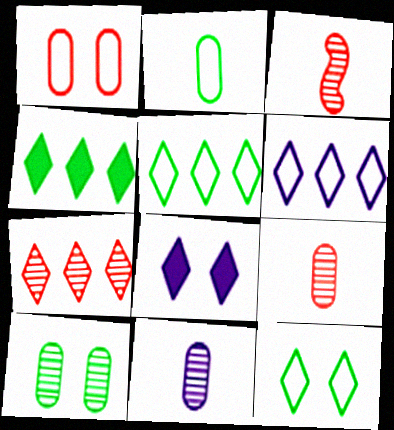[[4, 6, 7]]